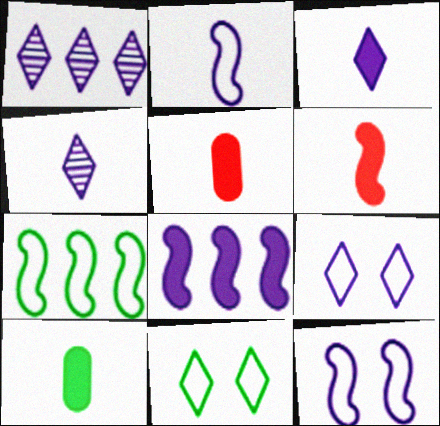[[1, 3, 9], 
[3, 6, 10]]